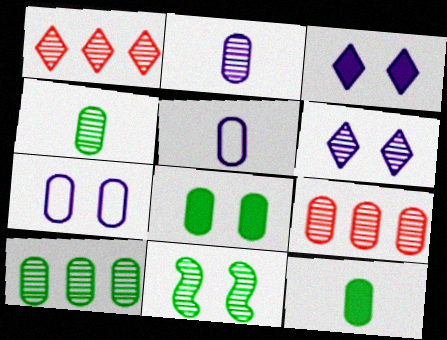[[1, 2, 11], 
[5, 8, 9], 
[7, 9, 12]]